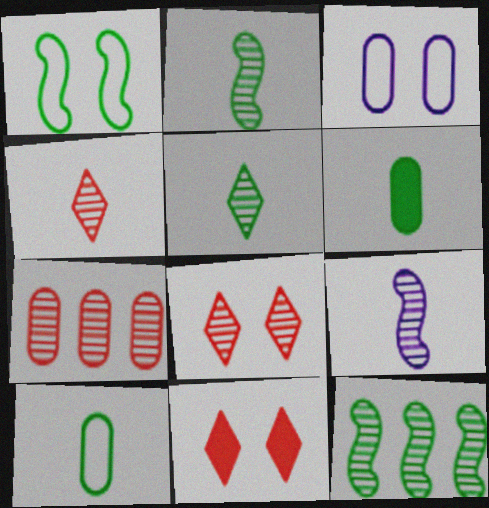[[3, 6, 7]]